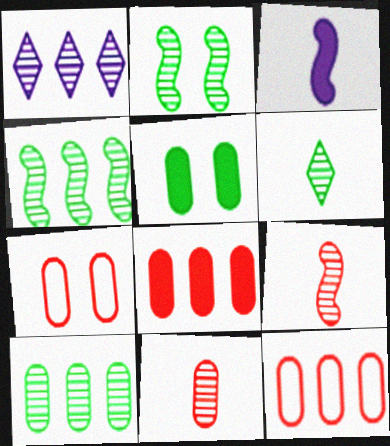[[1, 2, 11], 
[2, 6, 10], 
[7, 8, 11]]